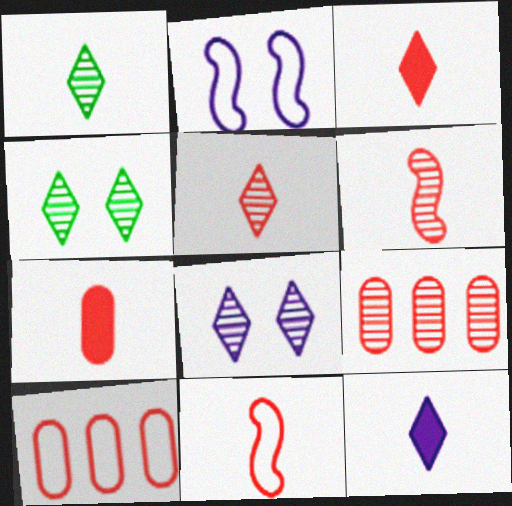[[5, 7, 11]]